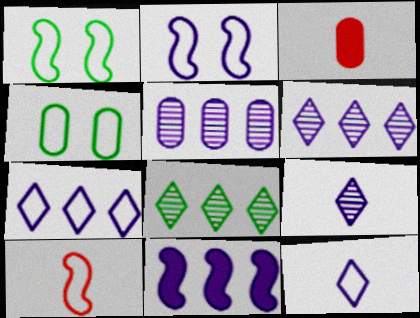[[1, 3, 6], 
[2, 3, 8], 
[3, 4, 5], 
[4, 7, 10], 
[5, 7, 11]]